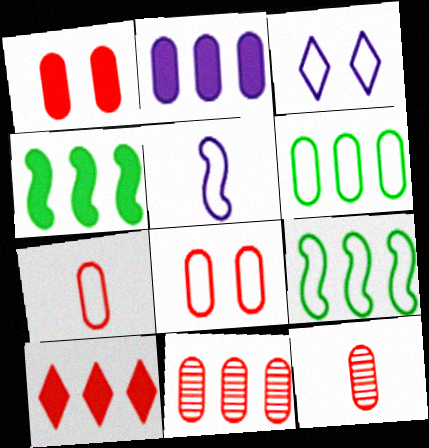[[1, 7, 11], 
[2, 4, 10], 
[2, 6, 11], 
[3, 4, 12], 
[3, 7, 9]]